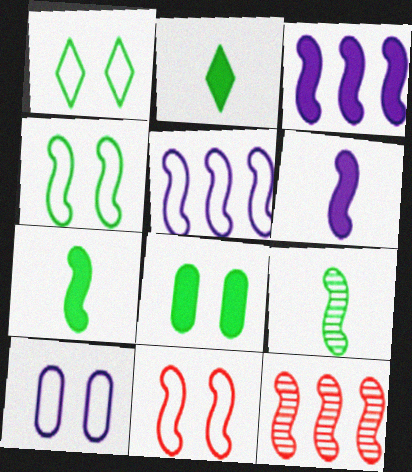[[1, 10, 11], 
[2, 10, 12], 
[3, 9, 11], 
[4, 6, 12]]